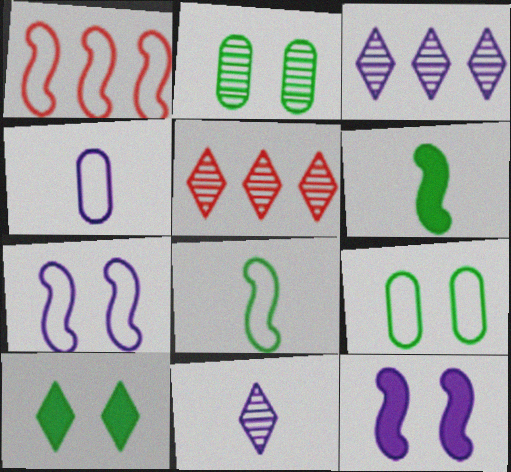[[1, 7, 8], 
[3, 4, 12]]